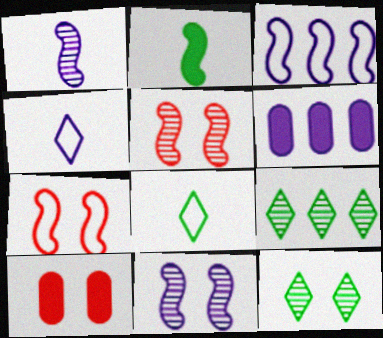[[2, 3, 5], 
[4, 6, 11], 
[5, 6, 8]]